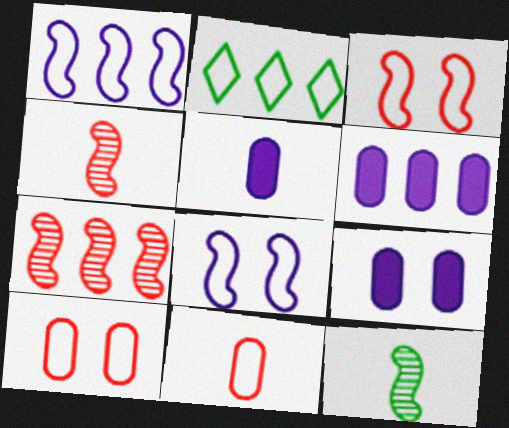[[2, 4, 9], 
[2, 6, 7], 
[2, 8, 11], 
[5, 6, 9]]